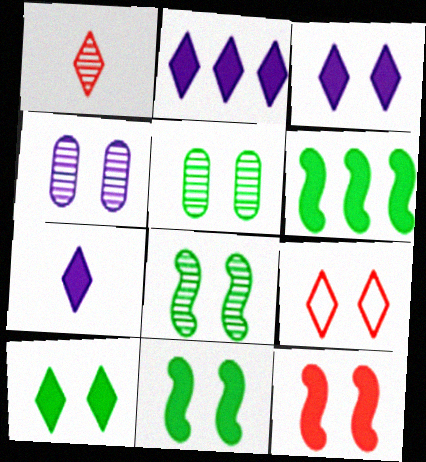[[2, 3, 7], 
[4, 9, 11]]